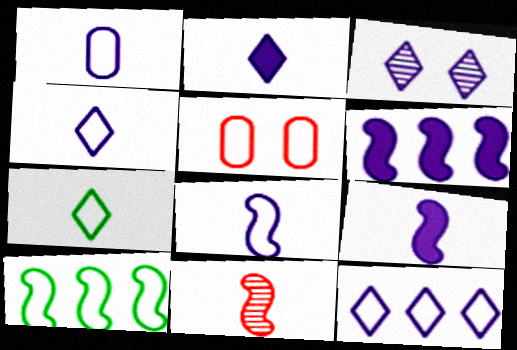[[1, 3, 6], 
[1, 4, 8], 
[2, 3, 12], 
[4, 5, 10]]